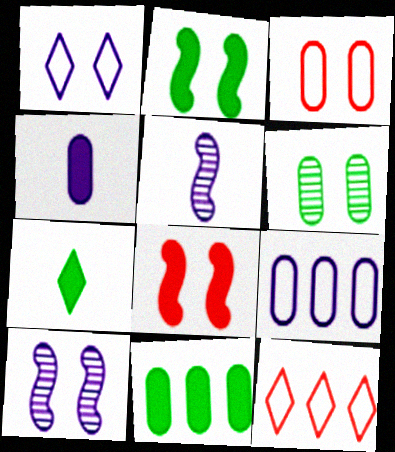[[1, 6, 8], 
[2, 7, 11]]